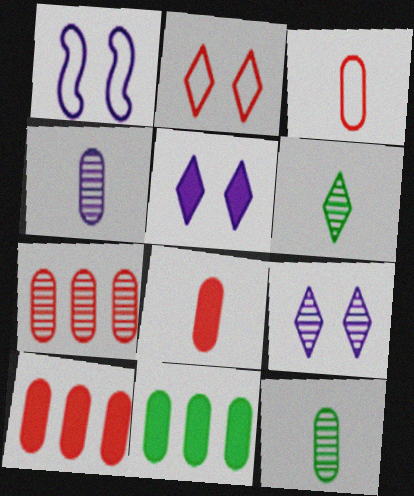[[1, 6, 10]]